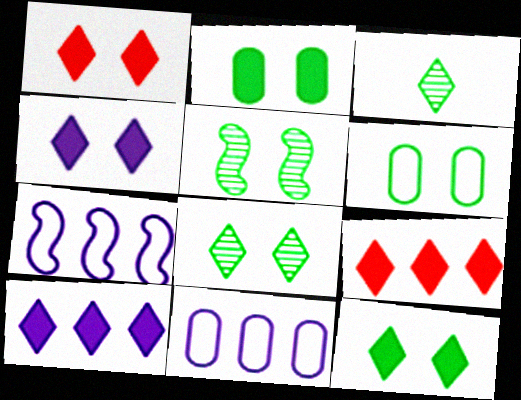[[1, 4, 12], 
[5, 6, 12]]